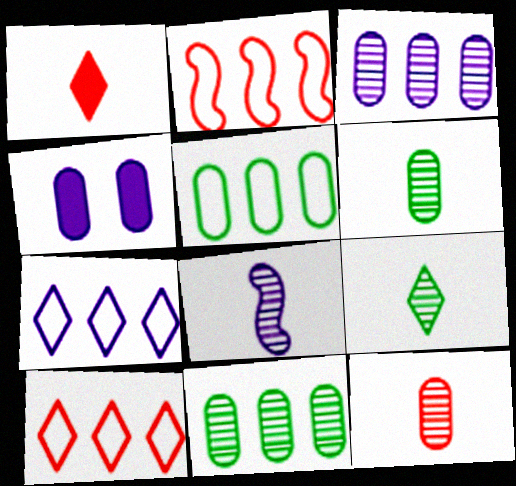[[2, 4, 9], 
[2, 5, 7], 
[4, 5, 12], 
[4, 7, 8], 
[8, 9, 12]]